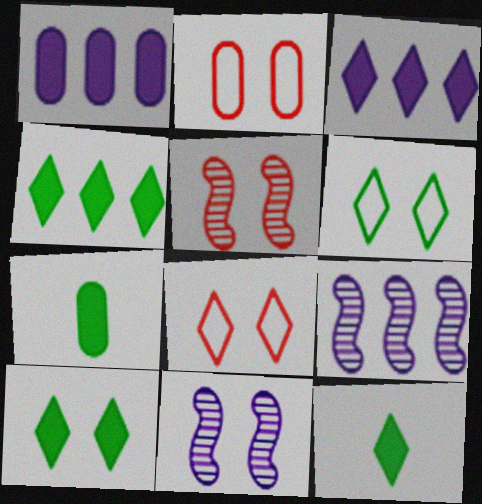[[2, 9, 12], 
[2, 10, 11], 
[4, 10, 12], 
[7, 8, 9]]